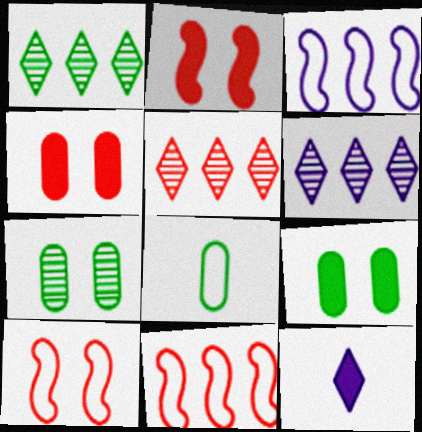[[1, 5, 6], 
[2, 6, 8], 
[7, 11, 12]]